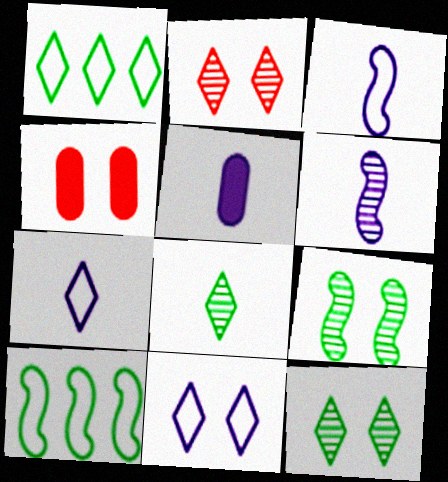[[1, 4, 6], 
[2, 5, 10], 
[4, 9, 11], 
[5, 6, 7]]